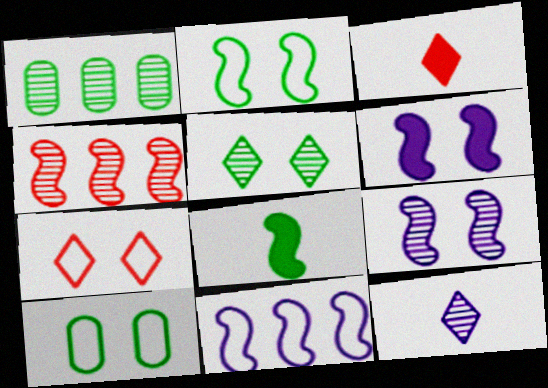[]